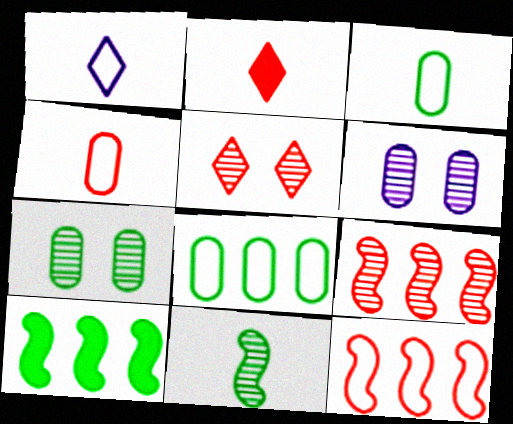[]